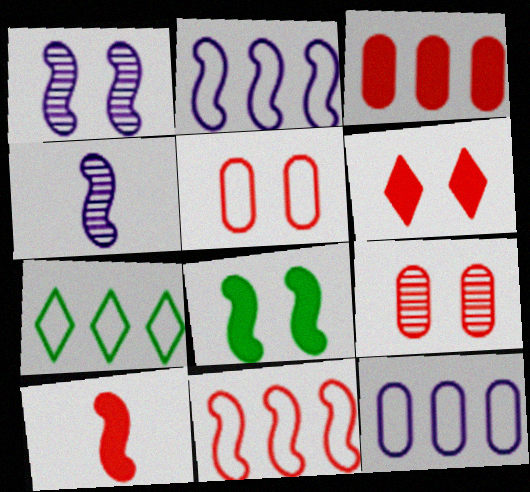[[3, 6, 10], 
[4, 8, 11], 
[7, 11, 12]]